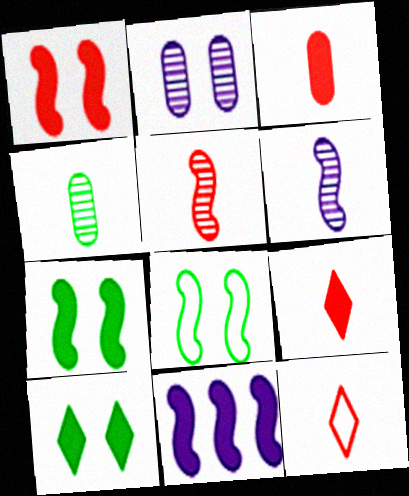[[3, 5, 12], 
[3, 10, 11], 
[5, 8, 11]]